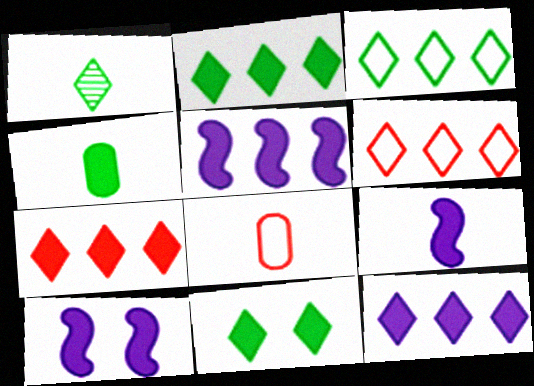[[1, 3, 11], 
[1, 8, 9], 
[2, 7, 12], 
[4, 7, 10], 
[5, 9, 10]]